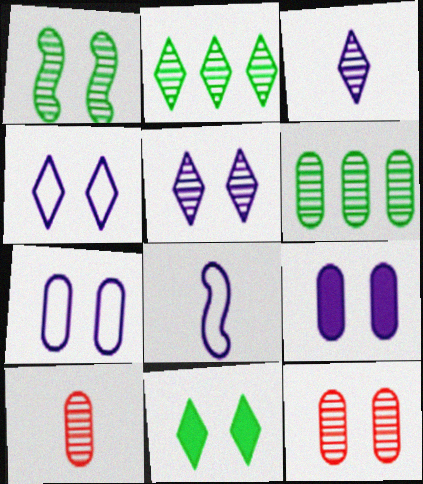[[1, 5, 12]]